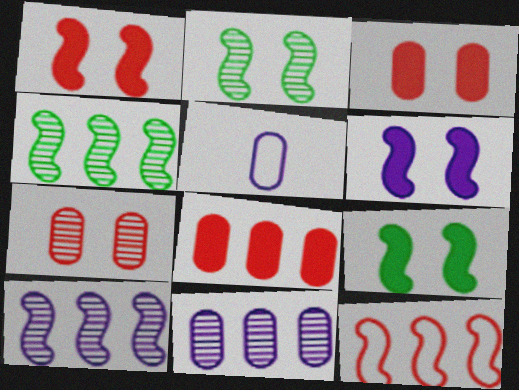[[1, 6, 9]]